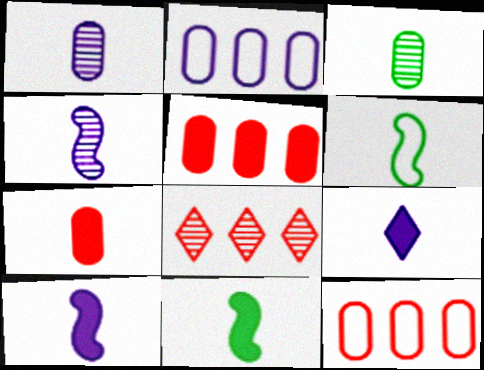[[7, 9, 11]]